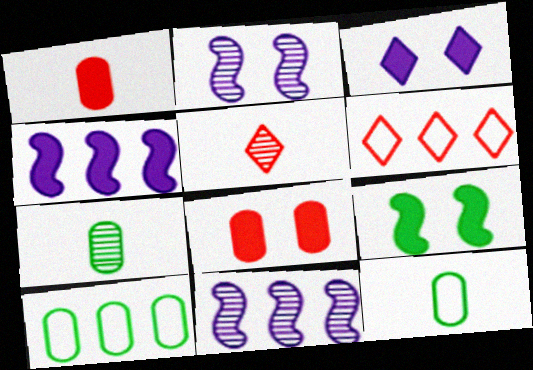[[3, 8, 9]]